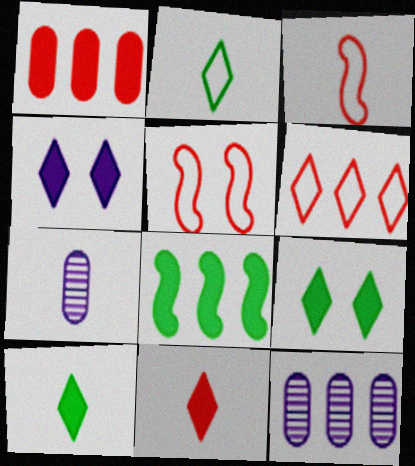[[3, 7, 10], 
[3, 9, 12], 
[5, 10, 12], 
[6, 8, 12]]